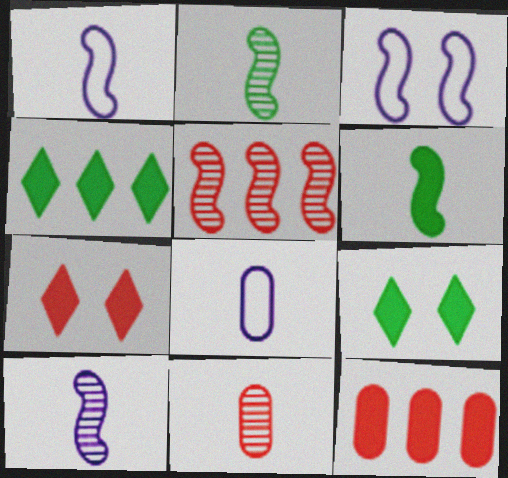[[3, 4, 11], 
[3, 5, 6], 
[5, 8, 9]]